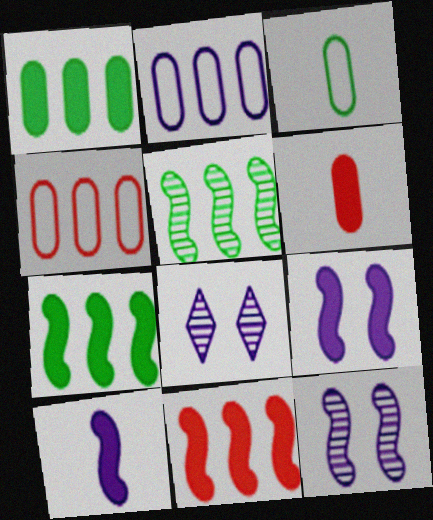[[2, 8, 10], 
[3, 8, 11]]